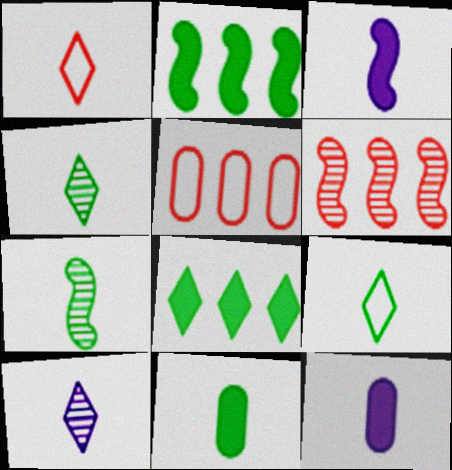[[1, 7, 12], 
[7, 9, 11]]